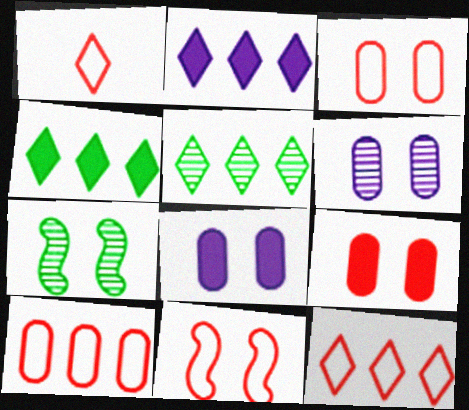[[1, 10, 11], 
[2, 5, 12]]